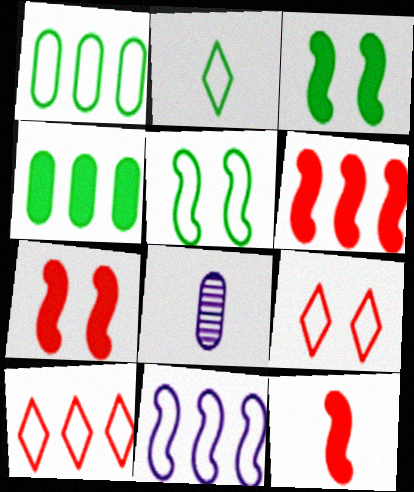[[1, 2, 5], 
[1, 10, 11], 
[2, 8, 12], 
[3, 8, 10], 
[6, 7, 12]]